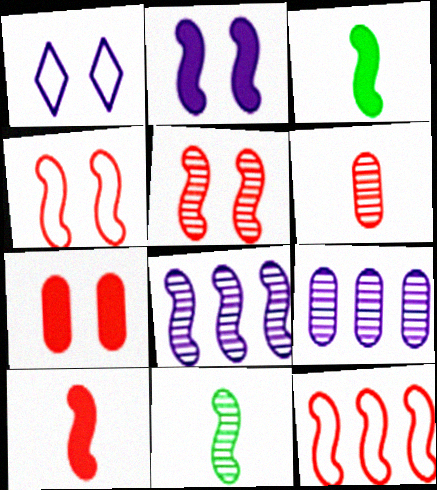[[2, 11, 12], 
[3, 4, 8], 
[5, 8, 11], 
[5, 10, 12]]